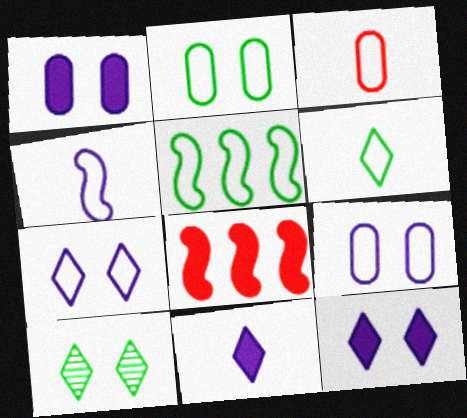[[2, 5, 6], 
[3, 4, 6], 
[3, 5, 7]]